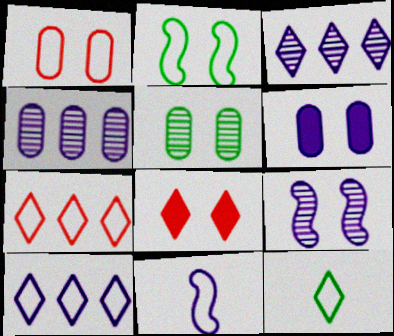[[1, 5, 6], 
[3, 6, 11], 
[3, 8, 12]]